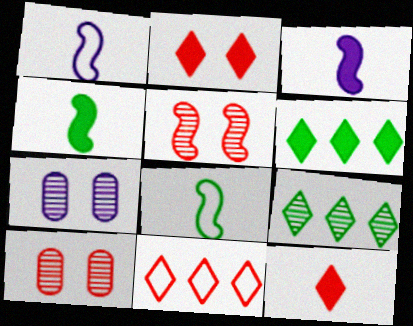[[1, 6, 10], 
[4, 7, 11]]